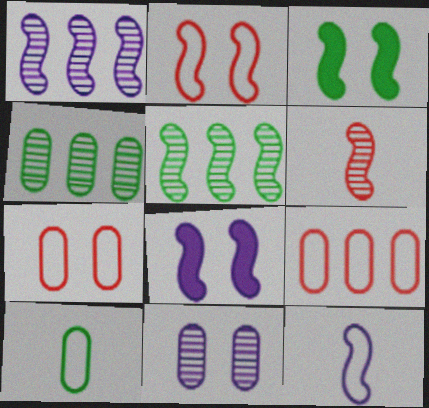[[1, 8, 12]]